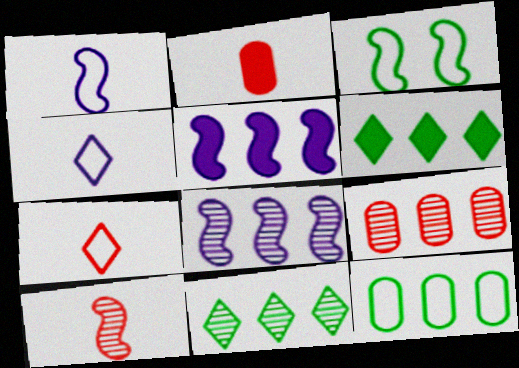[[2, 7, 10], 
[3, 5, 10], 
[8, 9, 11]]